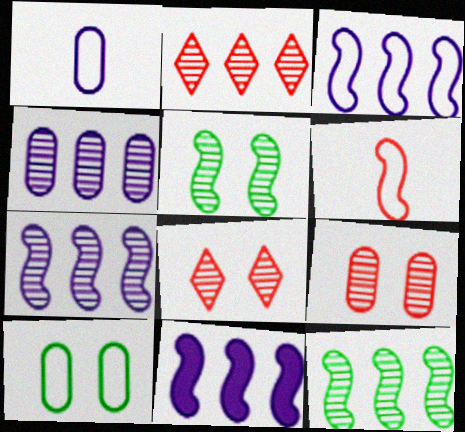[[2, 4, 12], 
[3, 7, 11], 
[5, 6, 11]]